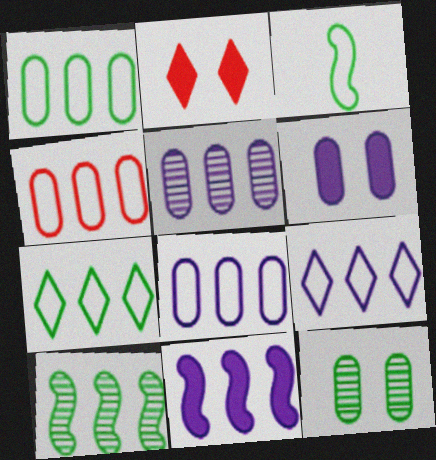[[1, 4, 8], 
[2, 3, 5], 
[5, 9, 11]]